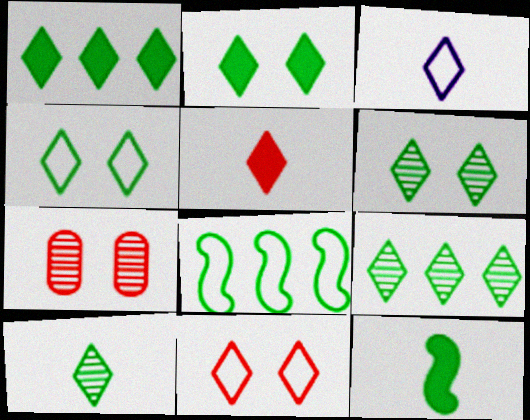[[1, 4, 10], 
[2, 4, 6], 
[3, 5, 10], 
[6, 9, 10]]